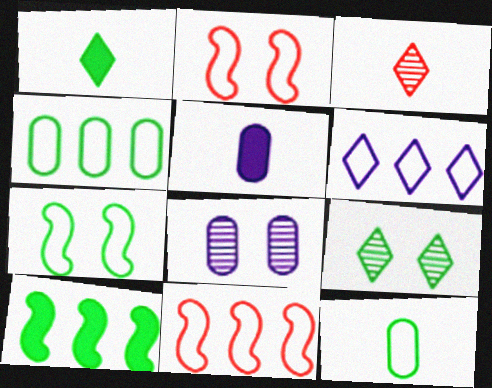[[1, 8, 11], 
[2, 6, 12], 
[4, 6, 11], 
[5, 9, 11], 
[9, 10, 12]]